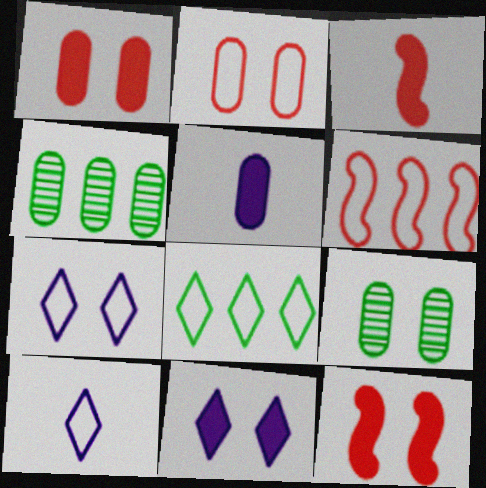[[2, 4, 5], 
[3, 4, 7], 
[4, 10, 12], 
[7, 9, 12]]